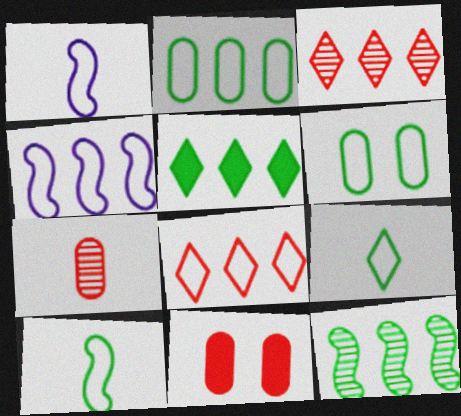[[1, 6, 8], 
[2, 4, 8], 
[2, 5, 12]]